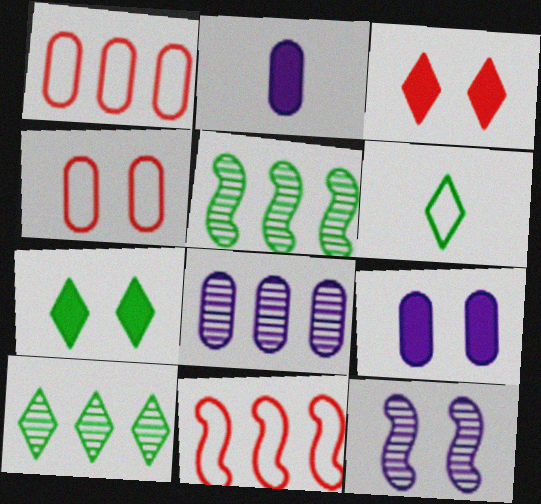[[4, 7, 12], 
[6, 7, 10]]